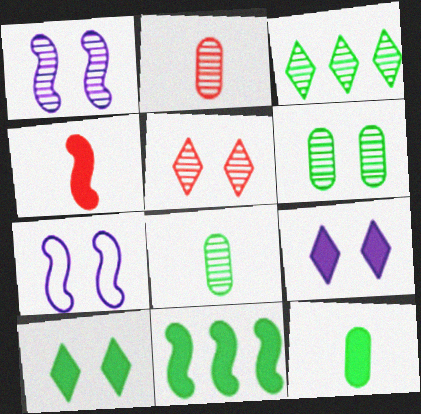[[1, 2, 3], 
[1, 5, 6], 
[10, 11, 12]]